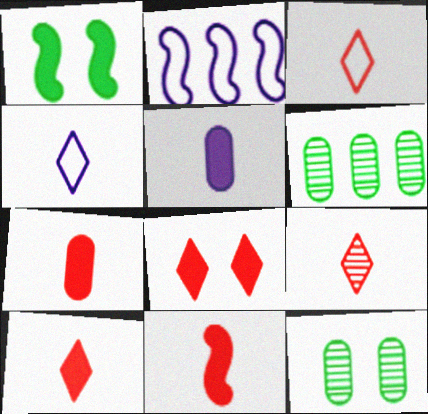[[2, 10, 12], 
[3, 9, 10], 
[7, 10, 11]]